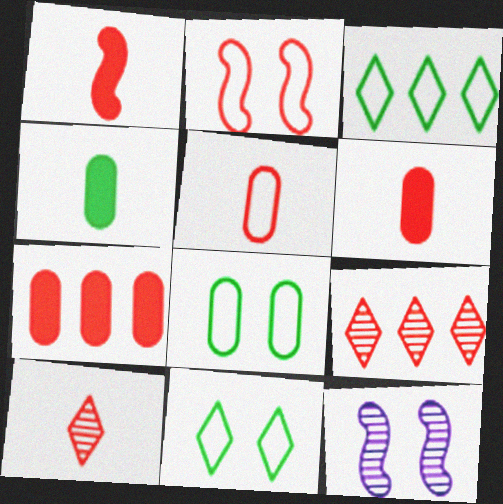[[1, 5, 10], 
[2, 6, 9], 
[2, 7, 10], 
[3, 6, 12]]